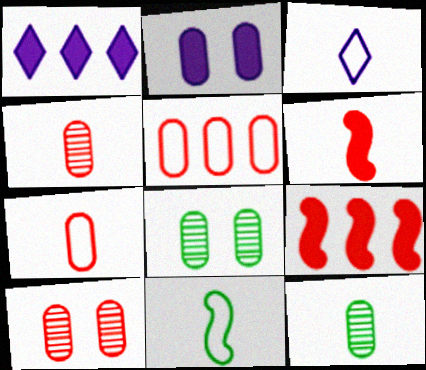[[1, 10, 11], 
[2, 5, 12], 
[3, 6, 12], 
[3, 7, 11], 
[3, 8, 9]]